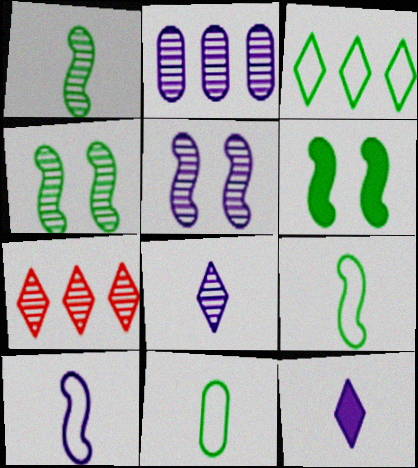[[2, 5, 8]]